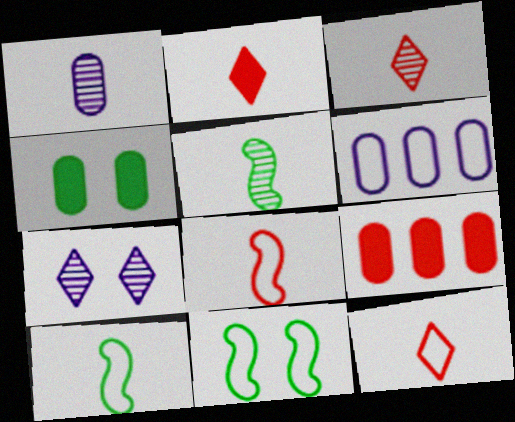[[1, 2, 10], 
[1, 3, 5], 
[2, 3, 12], 
[6, 11, 12], 
[7, 9, 10]]